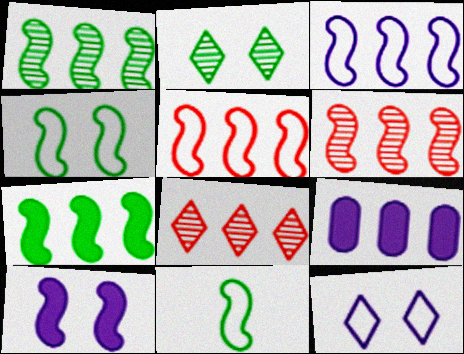[[3, 6, 7], 
[6, 10, 11]]